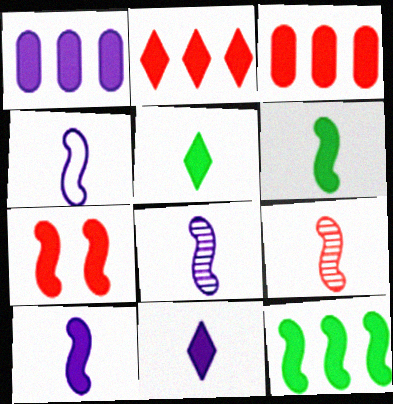[[1, 2, 12], 
[1, 5, 7], 
[4, 6, 9], 
[4, 8, 10], 
[7, 10, 12]]